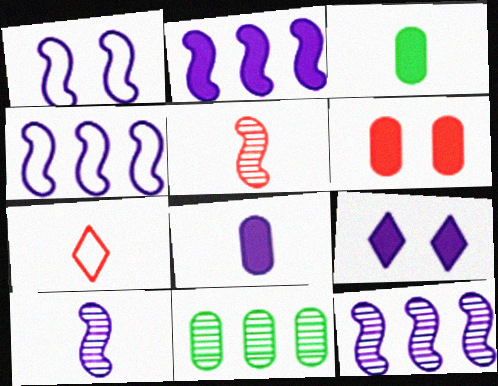[[1, 2, 10], 
[2, 4, 12], 
[2, 8, 9], 
[3, 7, 10]]